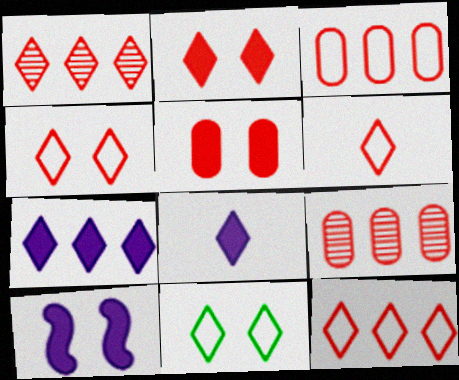[[1, 2, 6], 
[1, 8, 11], 
[4, 6, 12]]